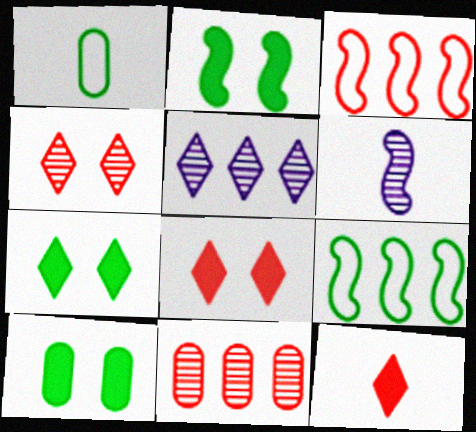[[1, 6, 12], 
[2, 3, 6], 
[2, 7, 10]]